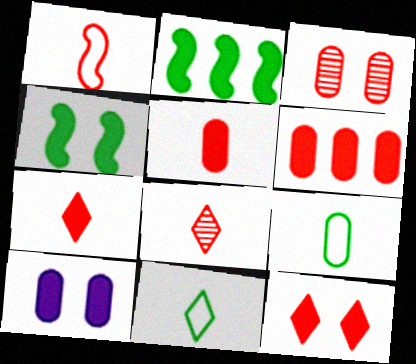[[1, 5, 8], 
[2, 7, 10], 
[4, 10, 12]]